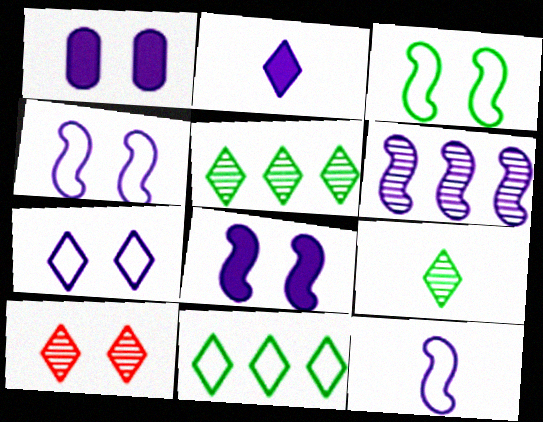[[1, 3, 10], 
[2, 10, 11], 
[6, 8, 12]]